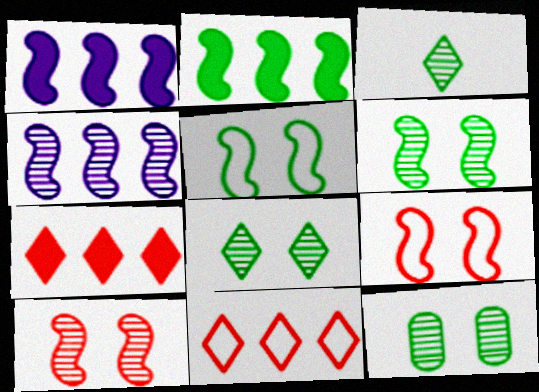[[6, 8, 12]]